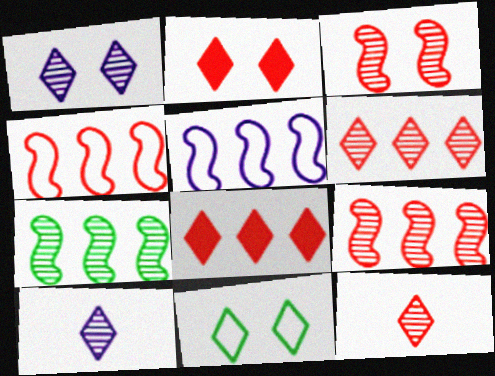[[1, 2, 11], 
[8, 10, 11]]